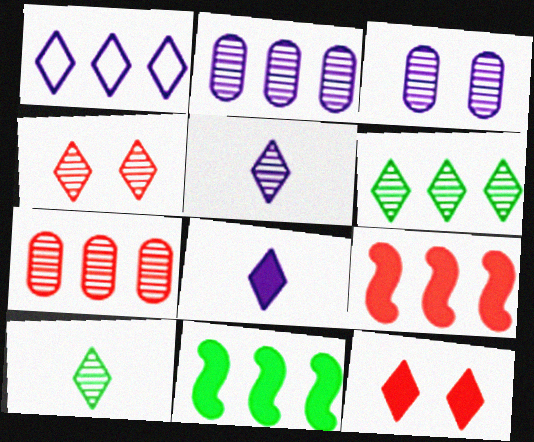[[1, 7, 11], 
[1, 10, 12], 
[4, 5, 6]]